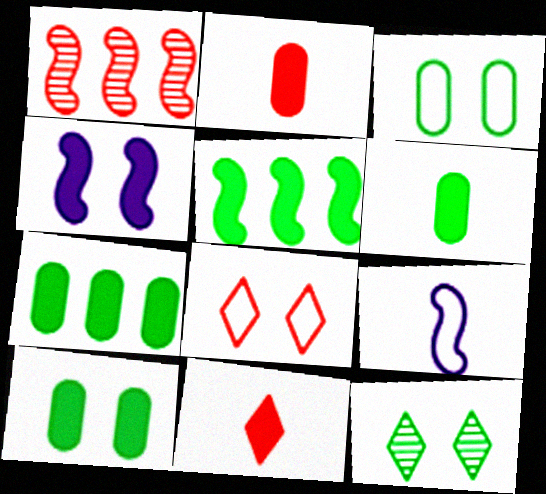[[1, 2, 8], 
[4, 7, 11], 
[6, 7, 10]]